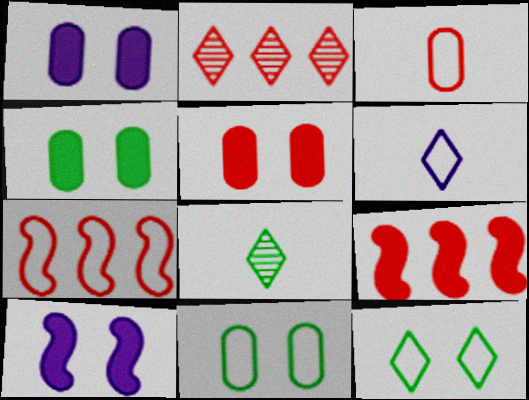[[1, 4, 5], 
[1, 7, 8], 
[6, 7, 11]]